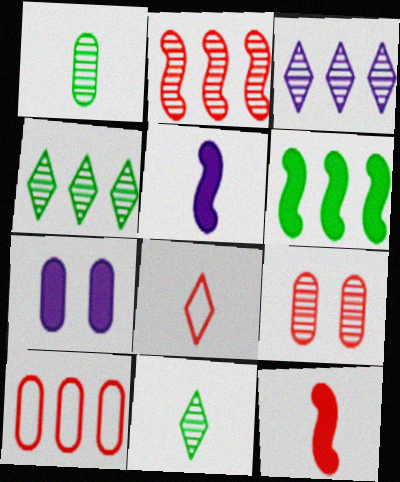[[1, 5, 8], 
[1, 7, 10], 
[3, 6, 10]]